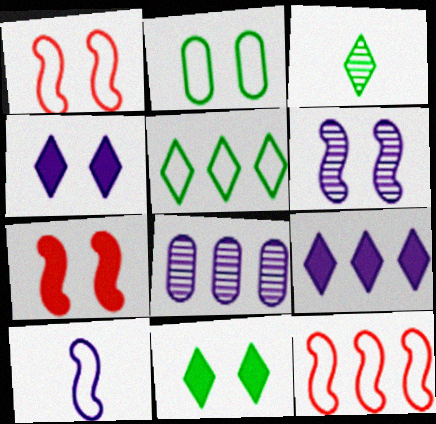[[3, 5, 11], 
[4, 8, 10]]